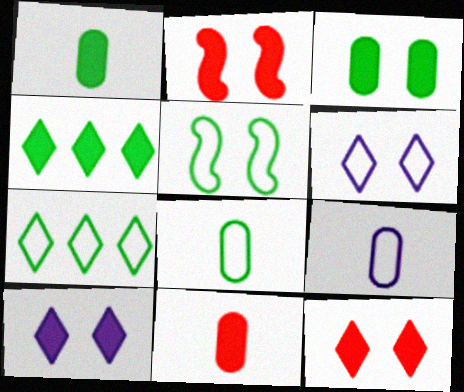[[2, 3, 10], 
[5, 7, 8]]